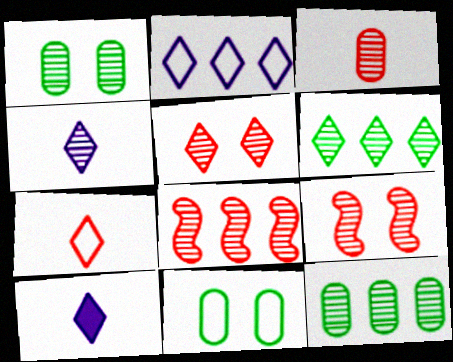[[1, 4, 8], 
[3, 5, 8], 
[4, 5, 6], 
[4, 9, 12], 
[8, 10, 11]]